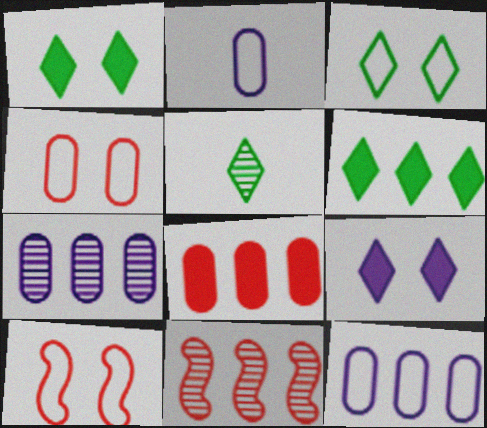[[1, 2, 11], 
[3, 5, 6], 
[6, 11, 12]]